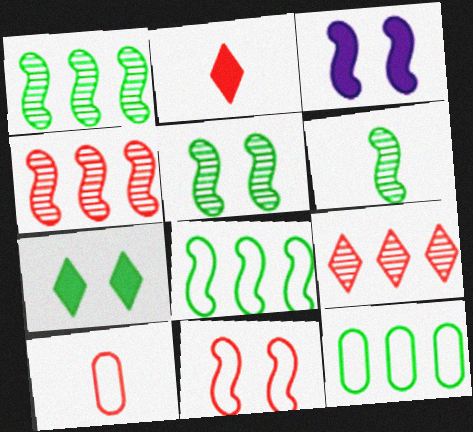[[1, 5, 6], 
[3, 5, 11], 
[6, 7, 12]]